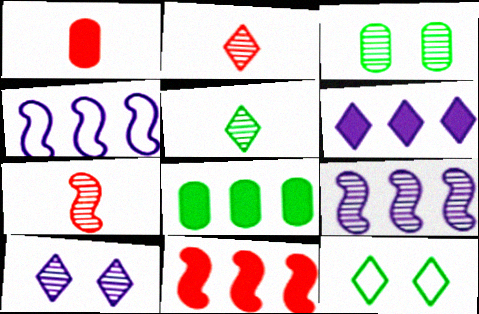[[1, 9, 12], 
[2, 3, 9], 
[2, 6, 12], 
[6, 8, 11]]